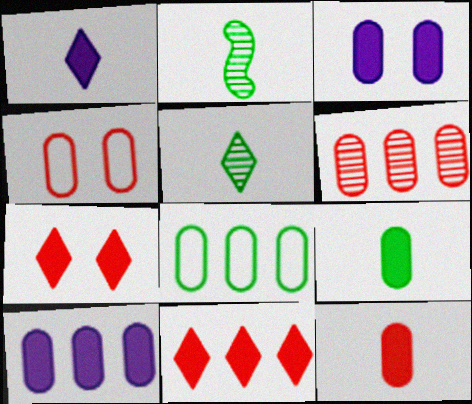[[4, 6, 12], 
[6, 8, 10]]